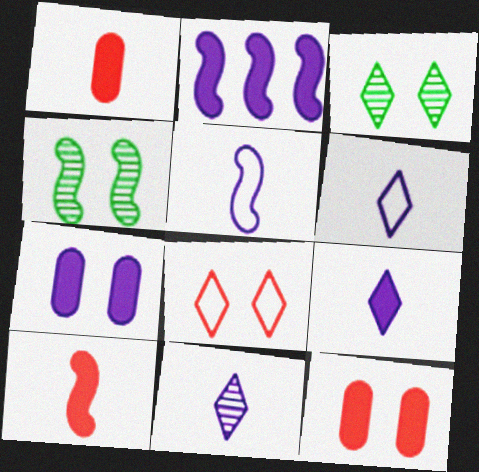[[2, 7, 9], 
[4, 7, 8], 
[6, 9, 11]]